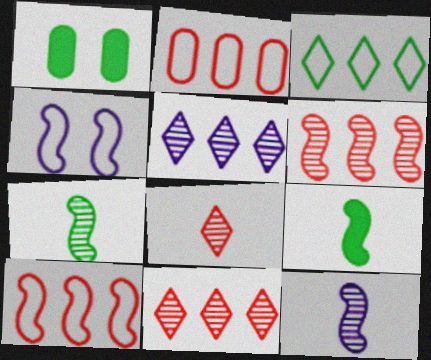[[1, 3, 7], 
[4, 6, 9]]